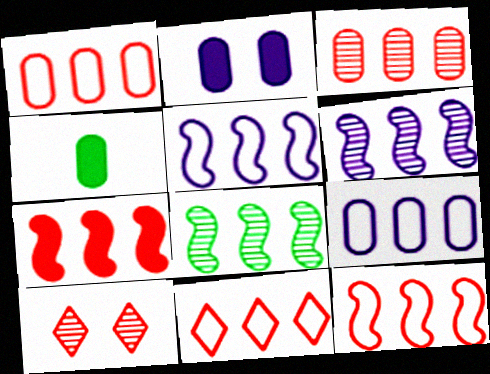[[1, 11, 12], 
[3, 7, 11], 
[4, 5, 10], 
[5, 7, 8]]